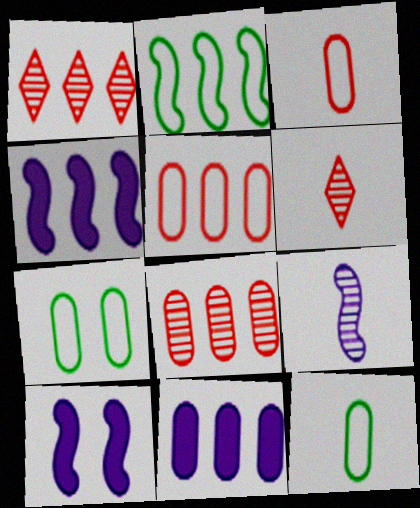[[1, 2, 11], 
[1, 10, 12], 
[4, 6, 7]]